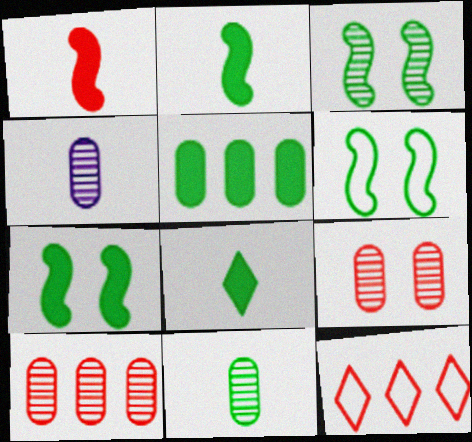[[1, 9, 12], 
[3, 6, 7], 
[4, 7, 12], 
[5, 7, 8]]